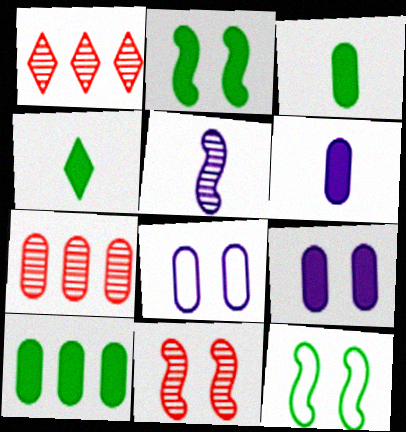[[1, 6, 12], 
[2, 4, 10], 
[3, 7, 8]]